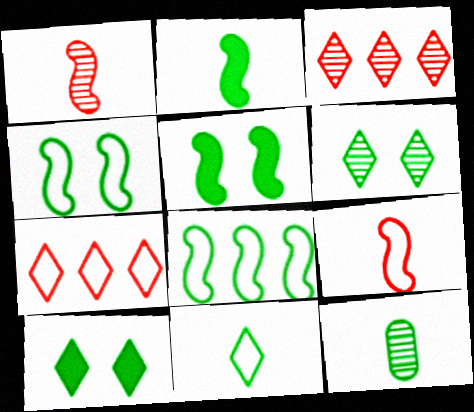[[2, 11, 12], 
[8, 10, 12]]